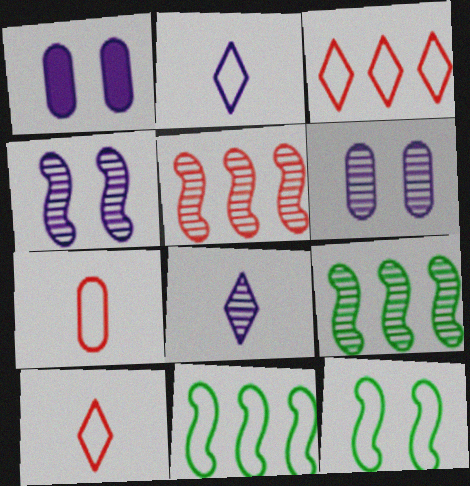[[1, 9, 10]]